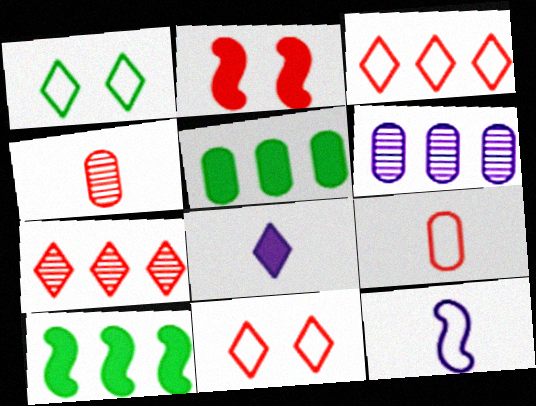[[1, 7, 8], 
[2, 3, 4], 
[2, 5, 8], 
[2, 7, 9], 
[3, 6, 10]]